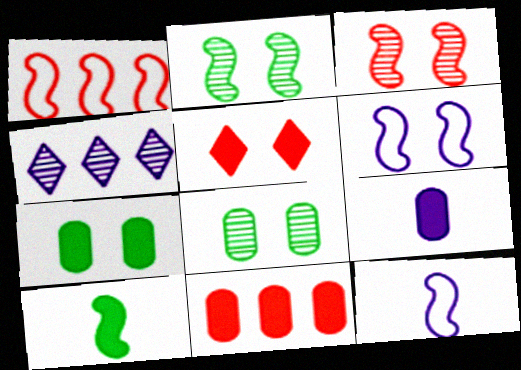[[4, 6, 9], 
[5, 6, 8], 
[7, 9, 11]]